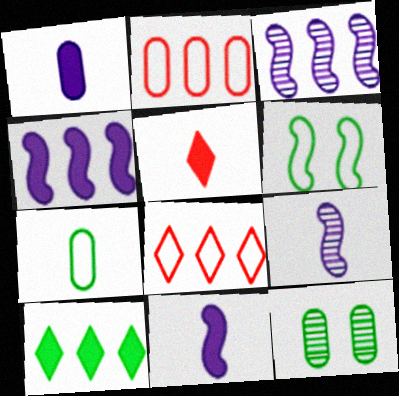[[1, 2, 12], 
[2, 3, 10], 
[5, 7, 9], 
[8, 11, 12]]